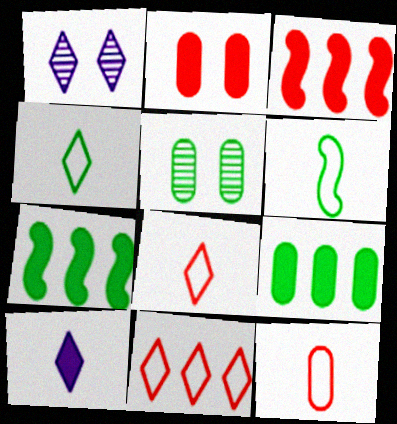[[1, 7, 12], 
[2, 7, 10], 
[4, 5, 7]]